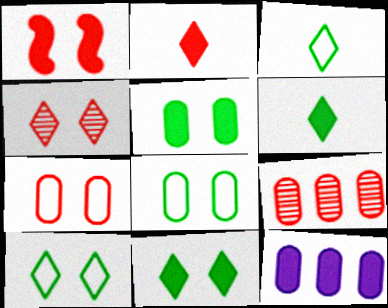[[1, 4, 7], 
[1, 6, 12]]